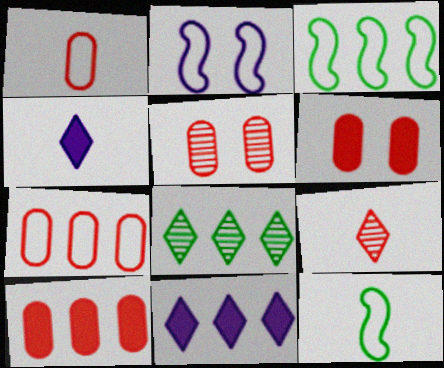[[1, 5, 10], 
[3, 4, 5], 
[5, 11, 12]]